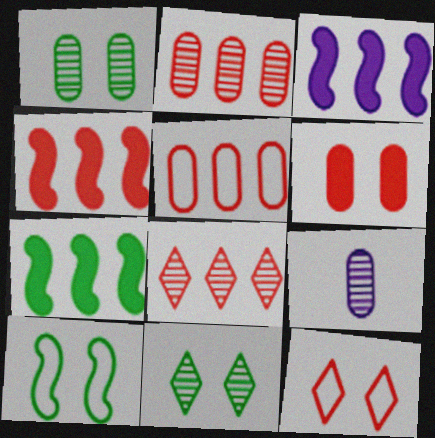[[1, 2, 9], 
[3, 4, 7], 
[4, 5, 8], 
[7, 9, 12]]